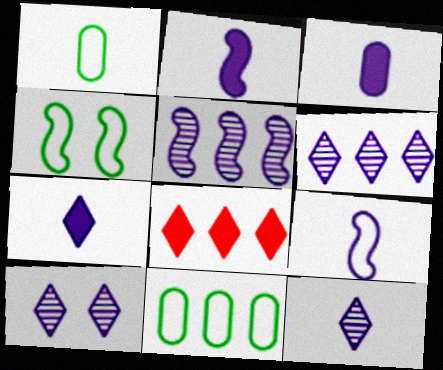[[2, 3, 7], 
[3, 9, 12], 
[5, 8, 11], 
[6, 10, 12]]